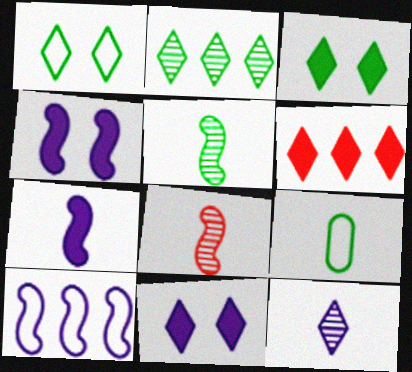[[1, 6, 12]]